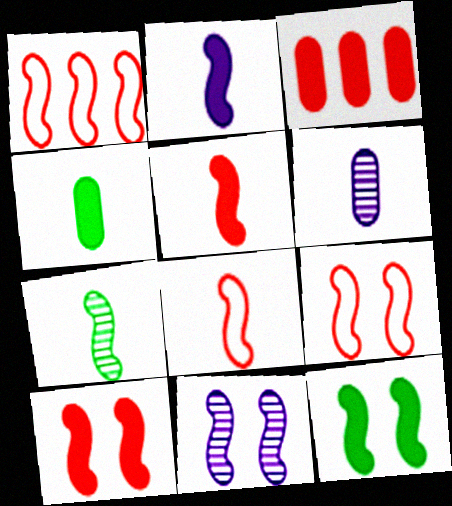[[1, 8, 9], 
[2, 7, 8], 
[9, 11, 12]]